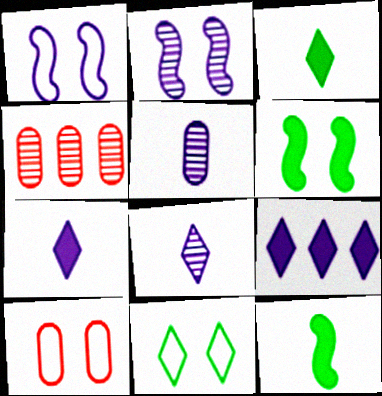[[1, 3, 4], 
[1, 5, 9], 
[1, 10, 11]]